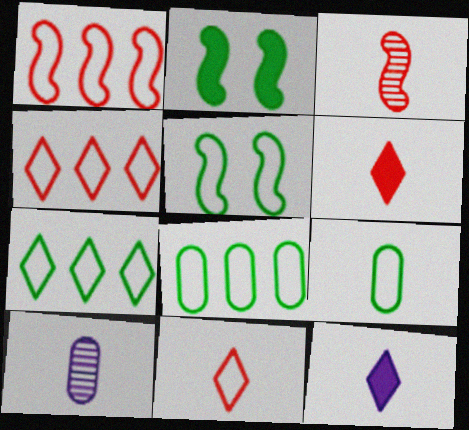[[2, 4, 10], 
[3, 9, 12], 
[5, 7, 9]]